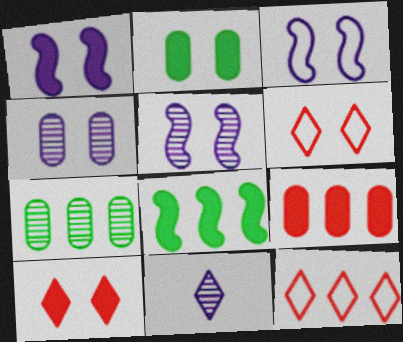[[1, 2, 10], 
[1, 3, 5], 
[2, 5, 6]]